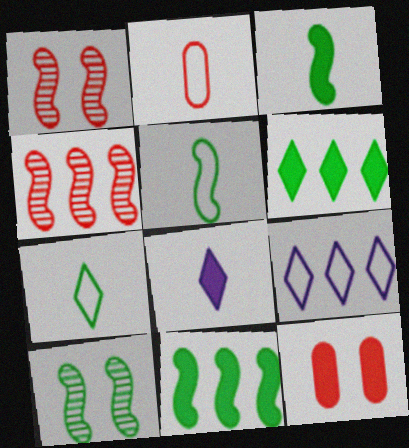[[5, 10, 11], 
[8, 11, 12]]